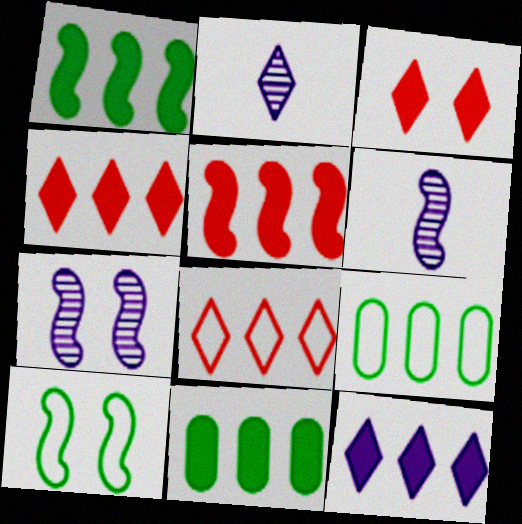[[3, 6, 9], 
[5, 6, 10], 
[5, 11, 12]]